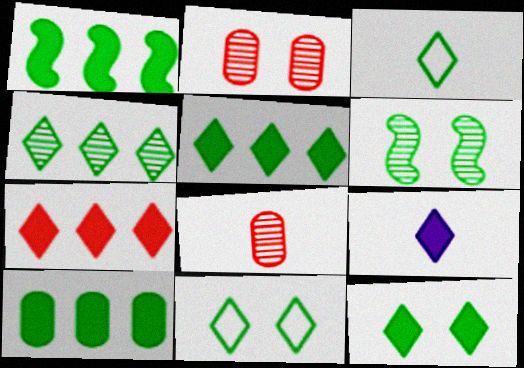[[1, 5, 10], 
[3, 4, 12], 
[3, 6, 10], 
[7, 9, 12]]